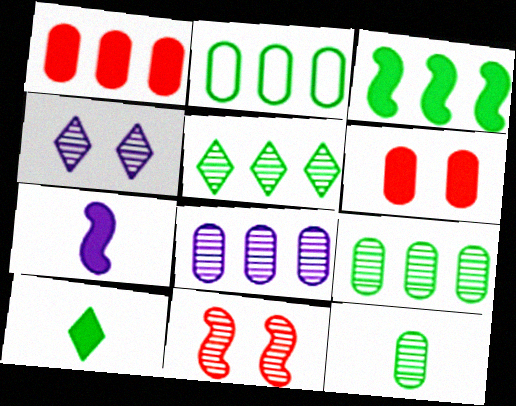[[1, 2, 8], 
[2, 3, 5]]